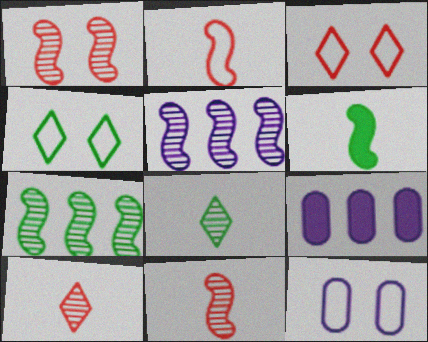[[4, 9, 11]]